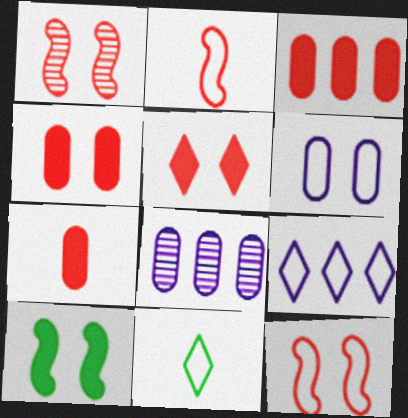[[3, 4, 7]]